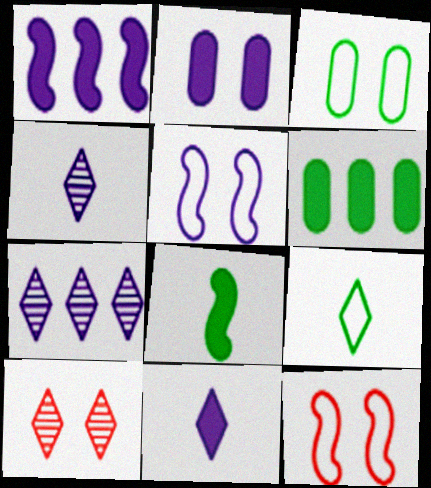[[1, 2, 11], 
[4, 6, 12]]